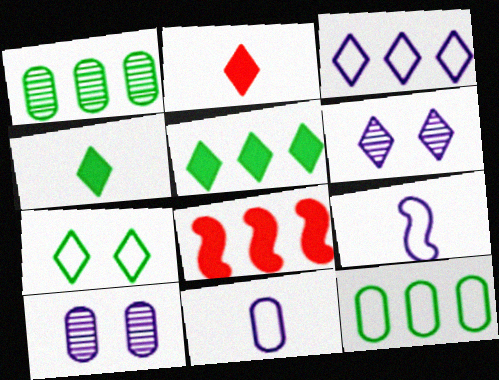[[1, 3, 8]]